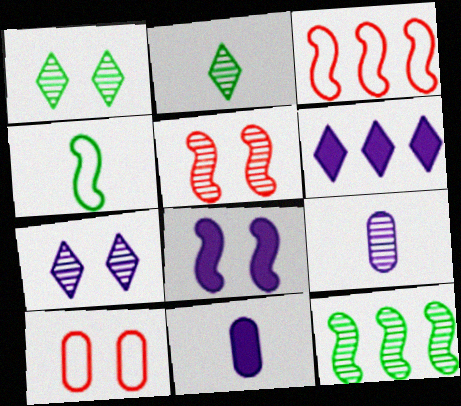[[1, 3, 11], 
[1, 8, 10], 
[6, 8, 11]]